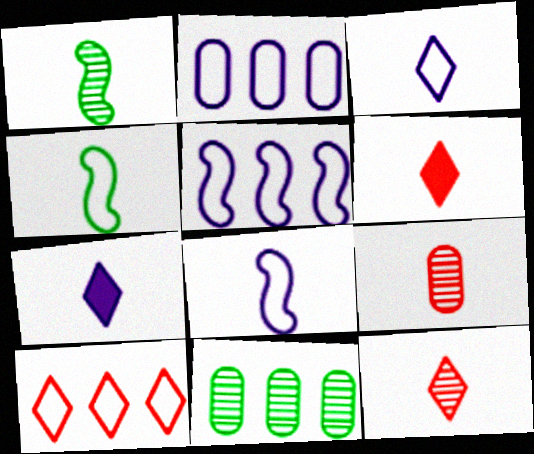[[4, 7, 9]]